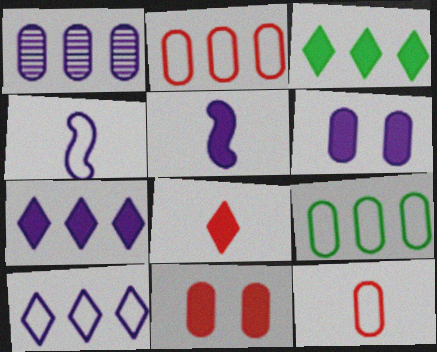[[3, 5, 11], 
[5, 6, 7]]